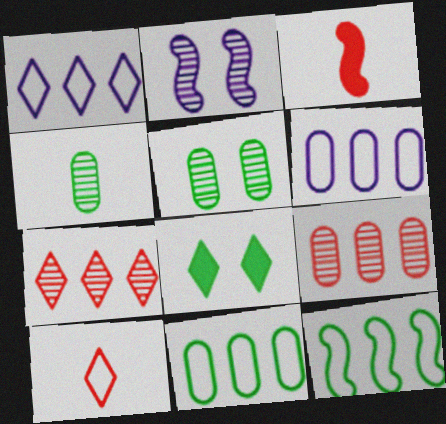[[1, 3, 5], 
[2, 3, 12], 
[2, 4, 7], 
[4, 8, 12]]